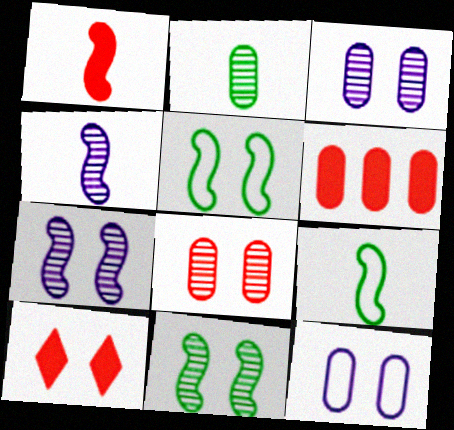[[1, 4, 9], 
[1, 6, 10], 
[2, 6, 12], 
[3, 5, 10], 
[10, 11, 12]]